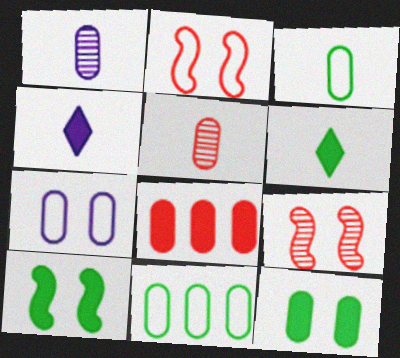[[4, 8, 10], 
[4, 9, 11]]